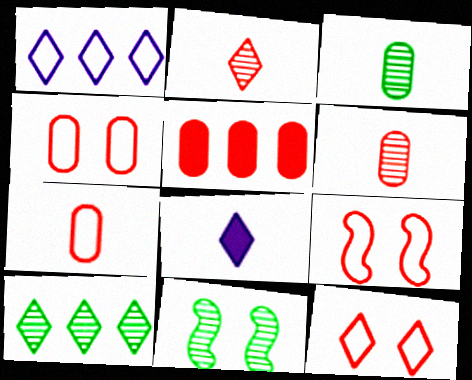[[2, 5, 9], 
[3, 10, 11], 
[4, 5, 6], 
[4, 9, 12], 
[8, 10, 12]]